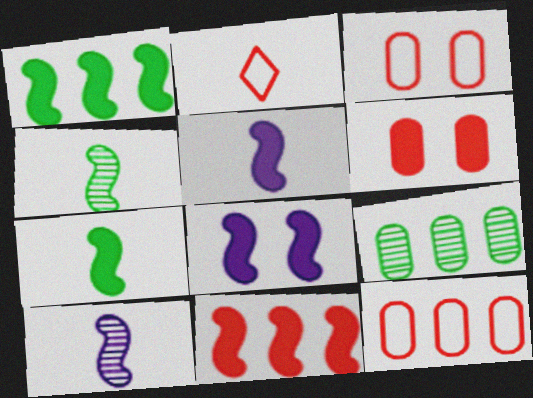[[2, 8, 9], 
[7, 8, 11]]